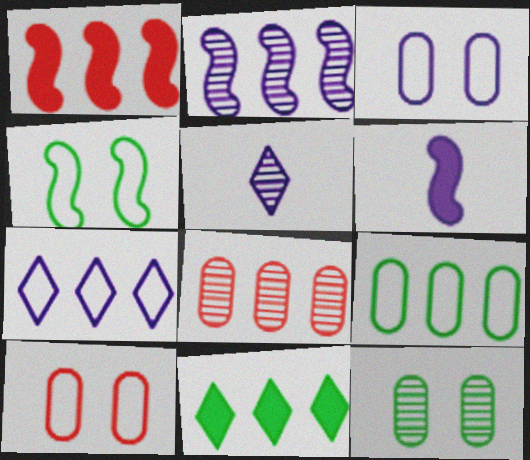[]